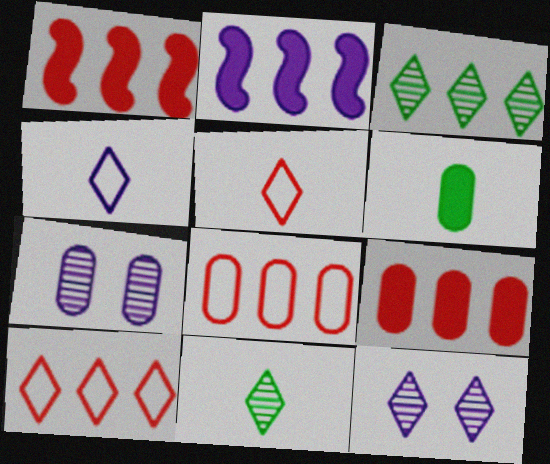[[2, 3, 8], 
[2, 4, 7], 
[6, 7, 8]]